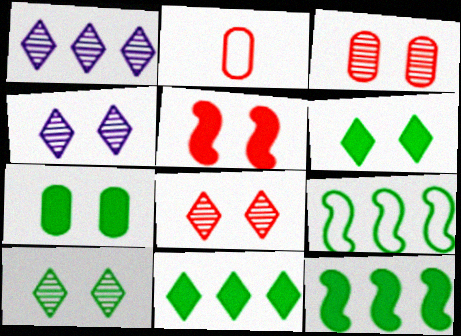[[2, 4, 12], 
[4, 8, 10]]